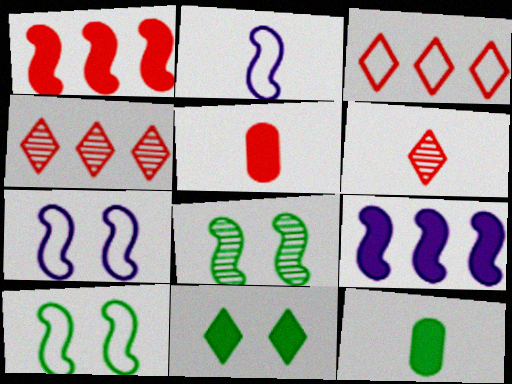[[1, 2, 8], 
[2, 6, 12], 
[4, 7, 12], 
[5, 9, 11]]